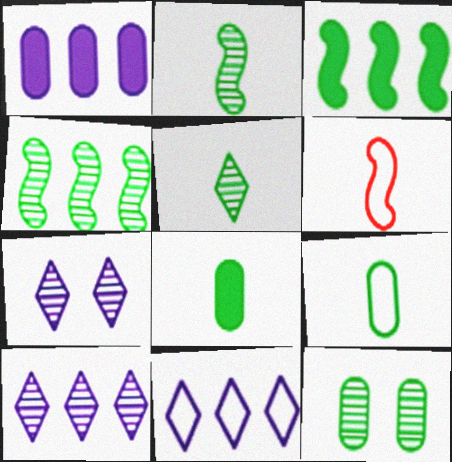[[4, 5, 12]]